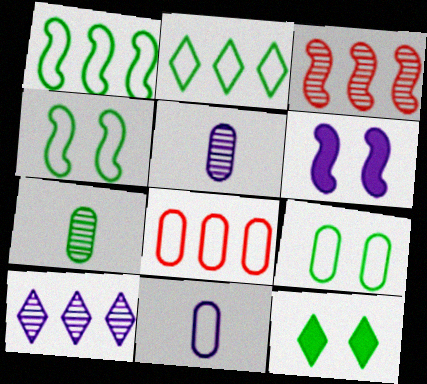[[1, 7, 12], 
[3, 11, 12], 
[6, 10, 11], 
[8, 9, 11]]